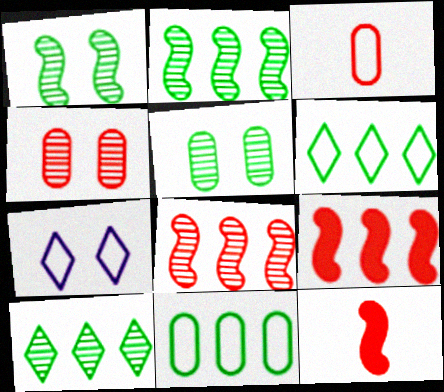[]